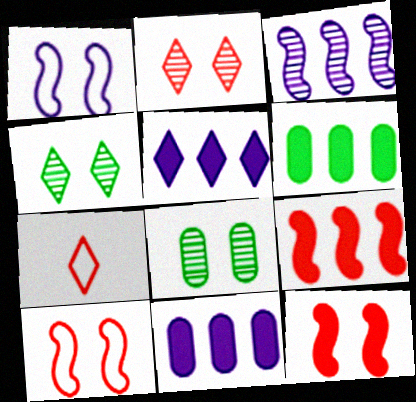[[4, 5, 7], 
[5, 6, 9]]